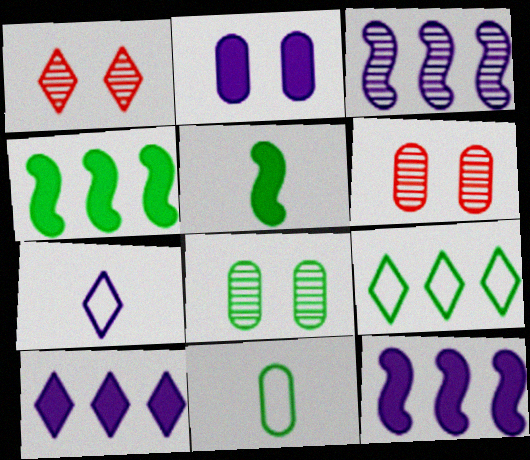[[1, 11, 12], 
[2, 3, 7], 
[4, 6, 7], 
[5, 8, 9]]